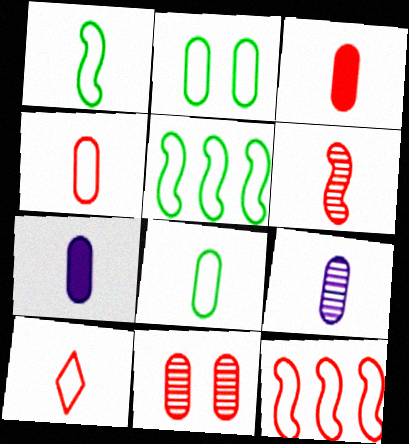[[3, 6, 10], 
[3, 8, 9]]